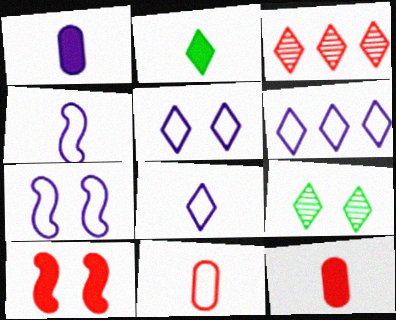[[2, 3, 5], 
[3, 10, 11], 
[5, 6, 8]]